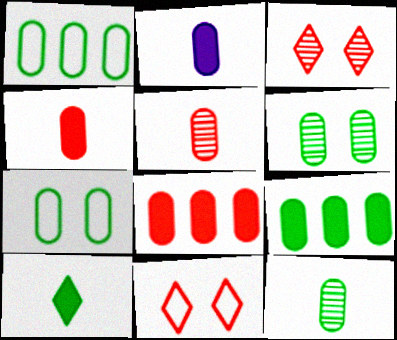[[7, 9, 12]]